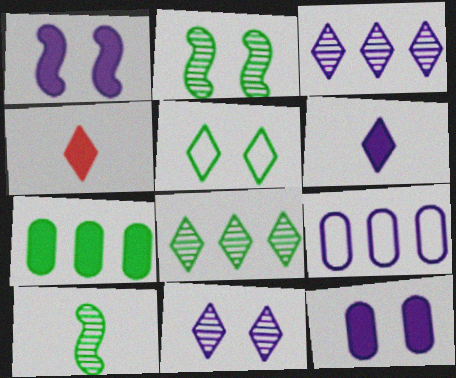[[1, 4, 7], 
[2, 4, 9], 
[3, 4, 5], 
[5, 7, 10]]